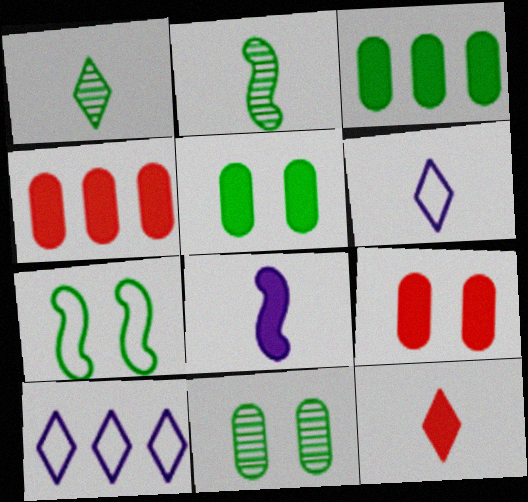[[1, 3, 7], 
[1, 6, 12], 
[2, 9, 10]]